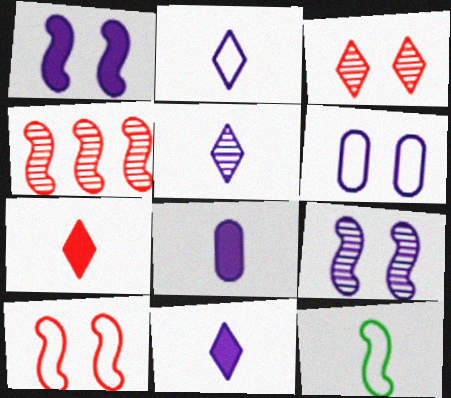[[1, 4, 12], 
[2, 5, 11]]